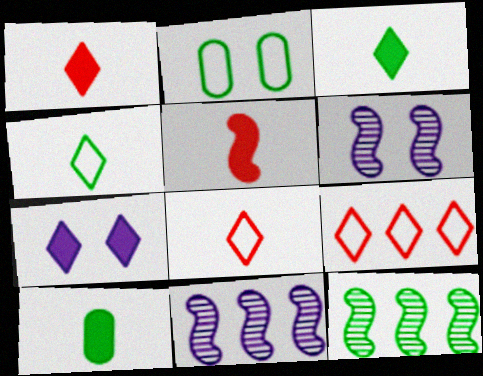[[1, 2, 11], 
[2, 3, 12], 
[6, 9, 10]]